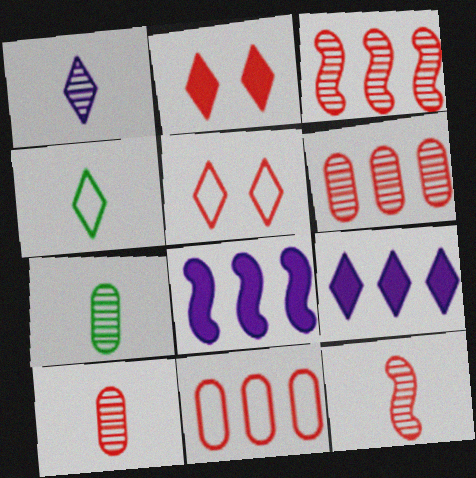[[1, 7, 12], 
[2, 11, 12], 
[5, 7, 8]]